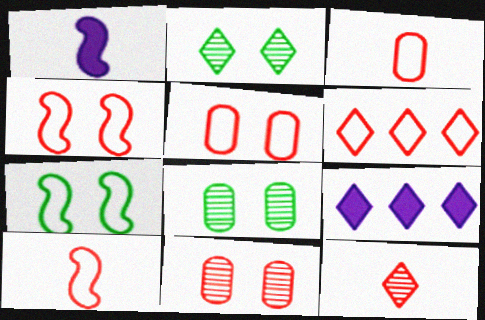[[1, 6, 8], 
[3, 4, 6], 
[5, 6, 10], 
[8, 9, 10]]